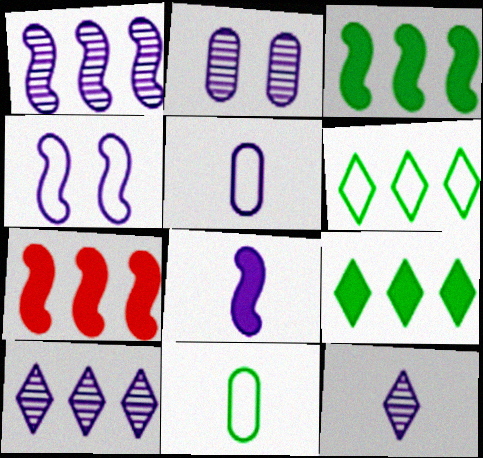[[1, 2, 12], 
[1, 4, 8], 
[5, 8, 12]]